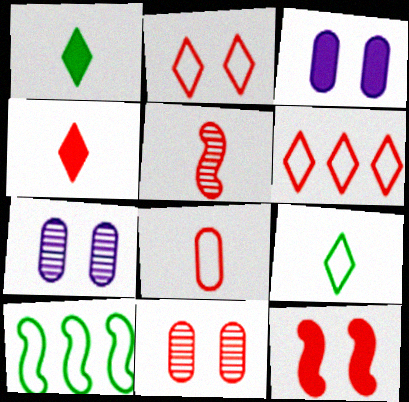[[2, 11, 12], 
[4, 5, 8], 
[4, 7, 10]]